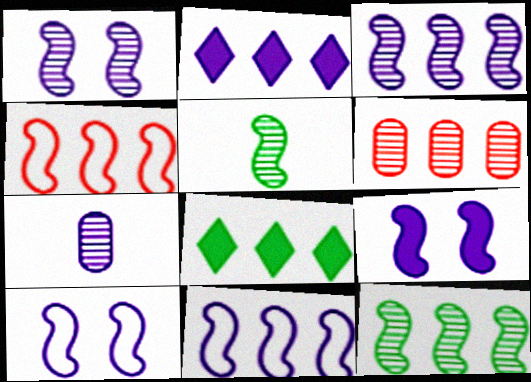[[1, 9, 10], 
[2, 7, 10], 
[4, 5, 9], 
[6, 8, 11]]